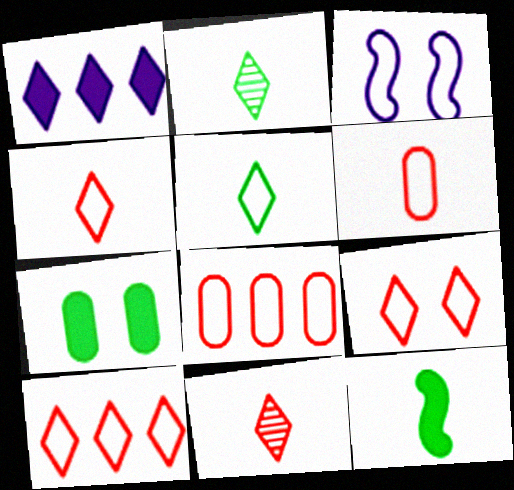[[1, 2, 9], 
[3, 5, 8], 
[4, 9, 10]]